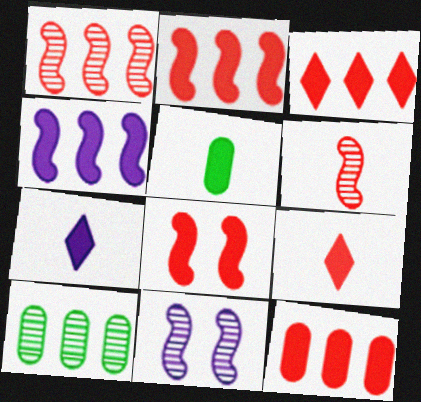[[2, 3, 12], 
[8, 9, 12]]